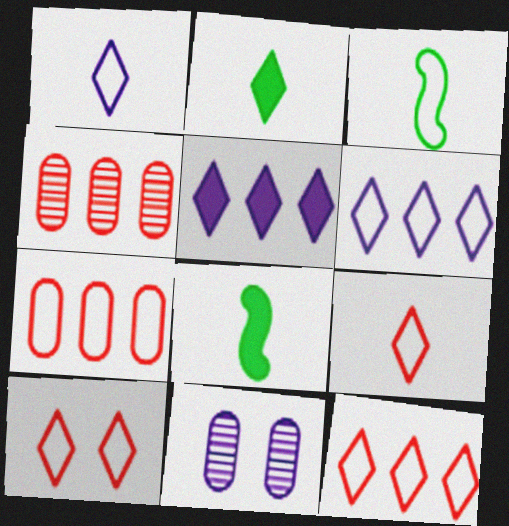[[8, 11, 12], 
[9, 10, 12]]